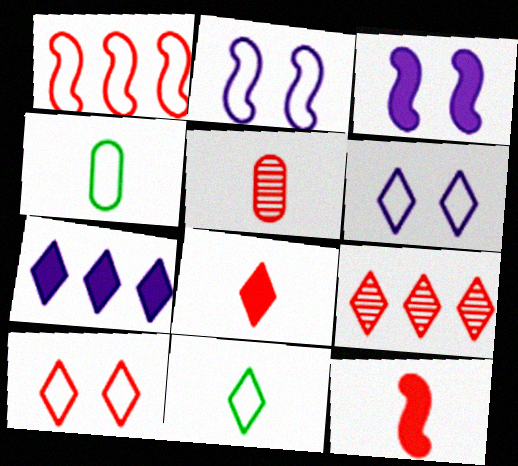[[1, 4, 6], 
[3, 4, 9], 
[8, 9, 10]]